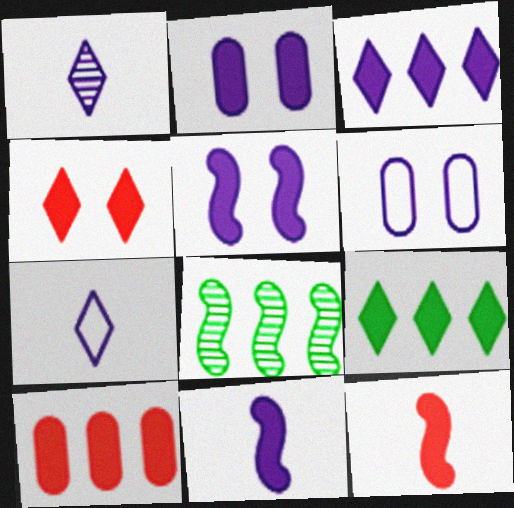[[2, 3, 11], 
[2, 9, 12], 
[4, 10, 12]]